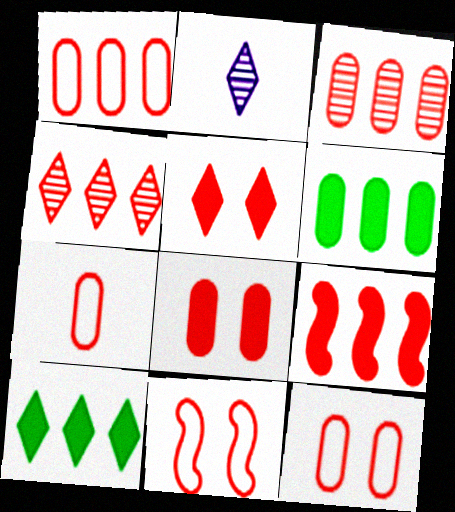[[1, 4, 9], 
[1, 7, 12], 
[2, 6, 11], 
[3, 7, 8]]